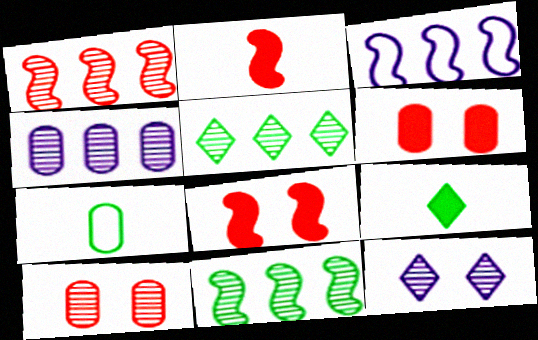[[1, 4, 5], 
[3, 9, 10], 
[4, 6, 7]]